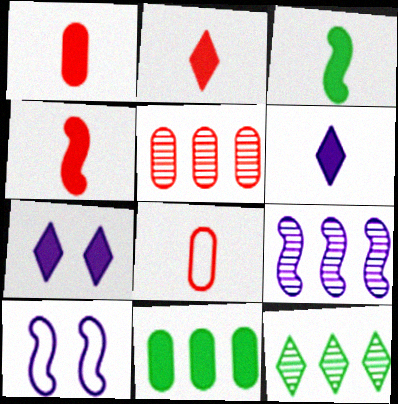[[1, 2, 4], 
[1, 3, 6], 
[1, 10, 12], 
[4, 7, 11], 
[5, 9, 12]]